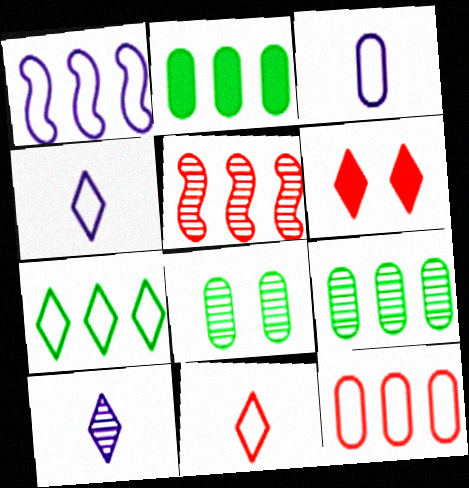[[1, 7, 12], 
[5, 8, 10], 
[6, 7, 10]]